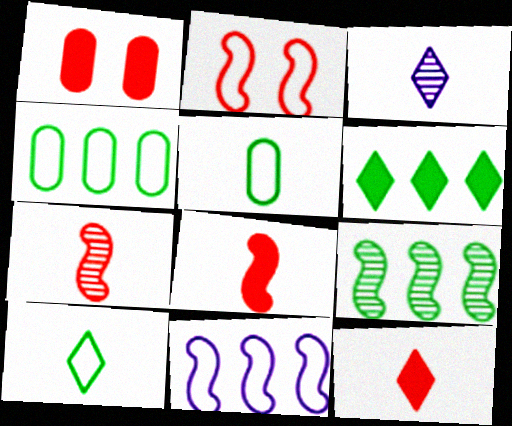[[3, 5, 8], 
[3, 10, 12], 
[4, 6, 9]]